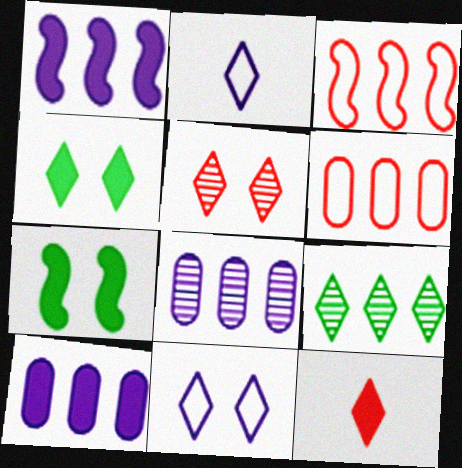[[1, 6, 9], 
[3, 9, 10], 
[4, 5, 11], 
[7, 10, 12], 
[9, 11, 12]]